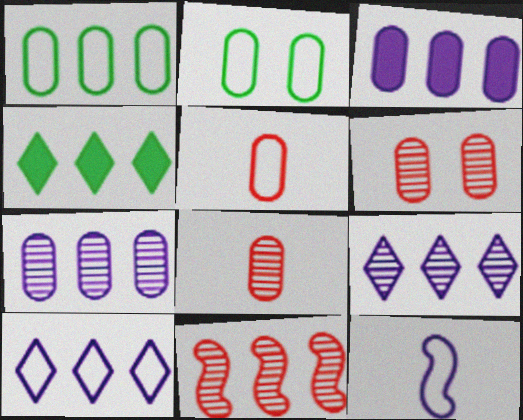[[2, 3, 8], 
[4, 6, 12]]